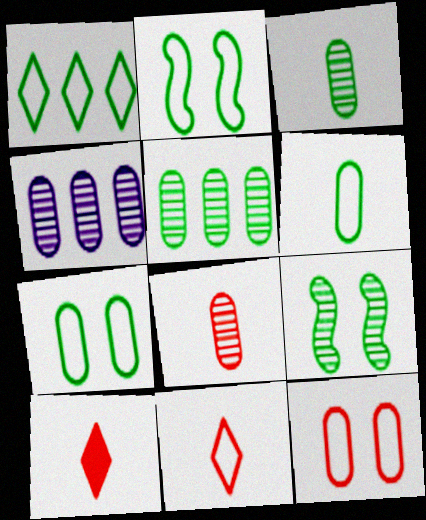[[1, 2, 6], 
[2, 4, 10]]